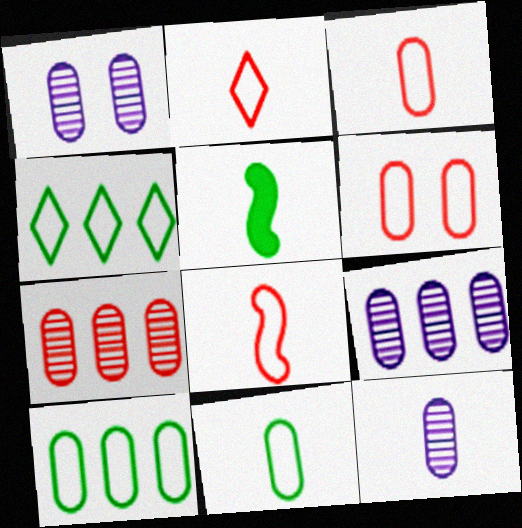[[1, 9, 12], 
[2, 3, 8], 
[2, 5, 12]]